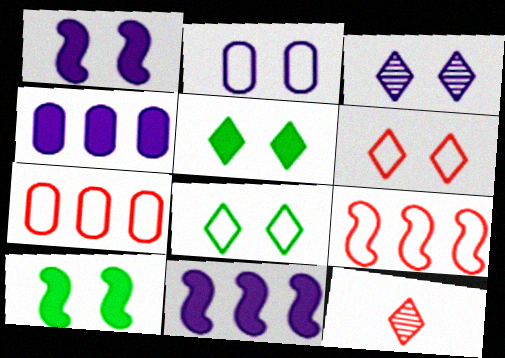[[1, 2, 3], 
[3, 5, 6]]